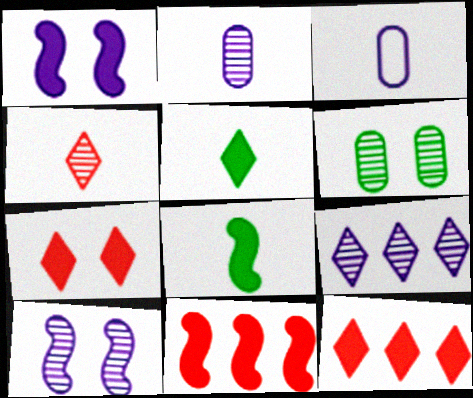[[1, 3, 9], 
[1, 8, 11], 
[2, 9, 10], 
[3, 4, 8]]